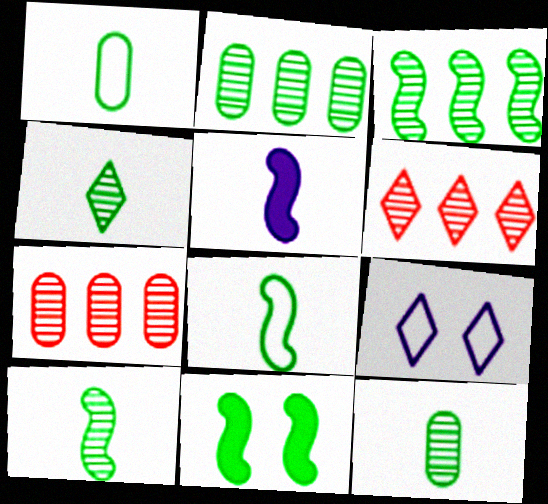[[3, 8, 11], 
[4, 10, 12]]